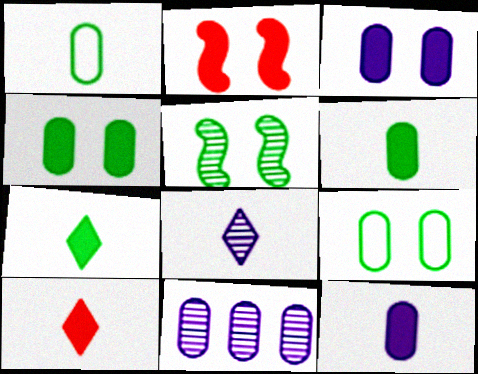[]